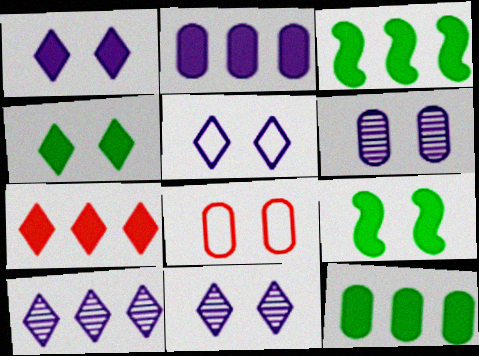[[1, 5, 11], 
[2, 3, 7], 
[8, 9, 11]]